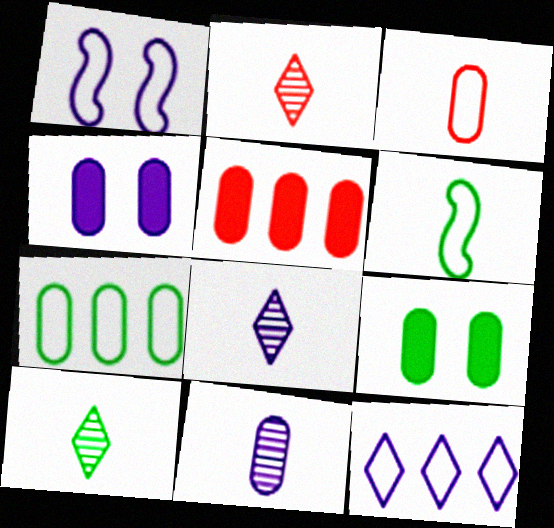[[1, 5, 10], 
[2, 8, 10]]